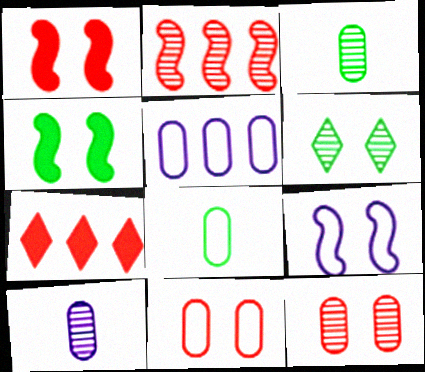[[2, 6, 10], 
[3, 7, 9], 
[5, 8, 11]]